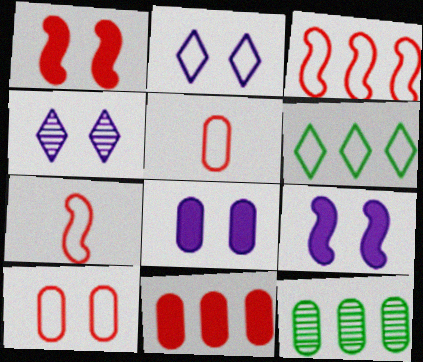[[5, 8, 12]]